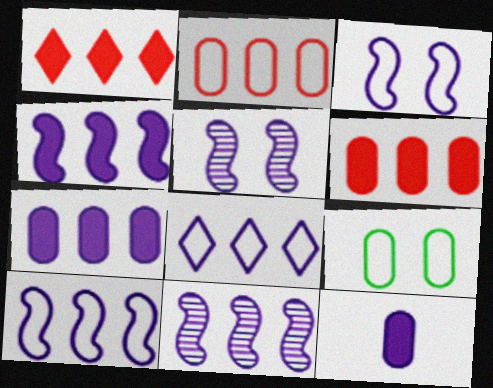[[4, 10, 11], 
[5, 8, 12], 
[7, 8, 11]]